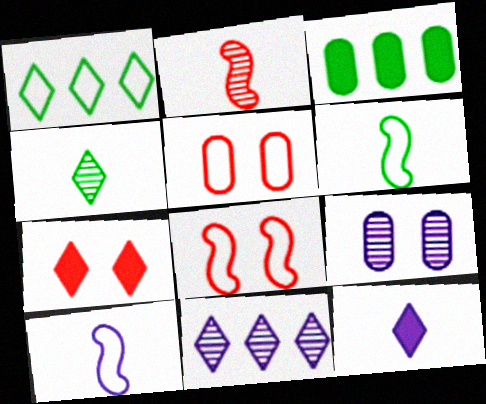[[1, 5, 10]]